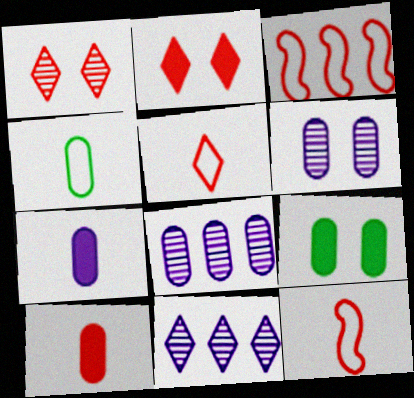[[1, 3, 10], 
[9, 11, 12]]